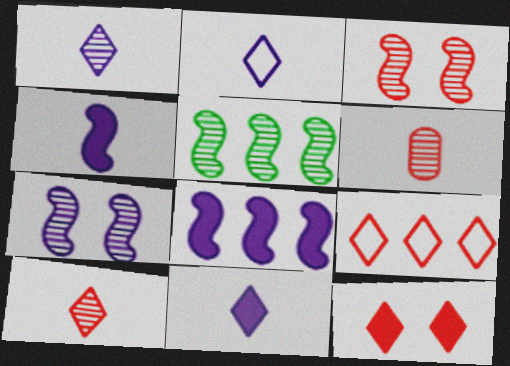[[1, 2, 11], 
[9, 10, 12]]